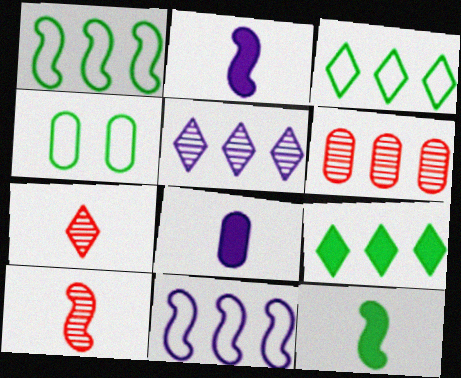[[4, 6, 8], 
[6, 9, 11]]